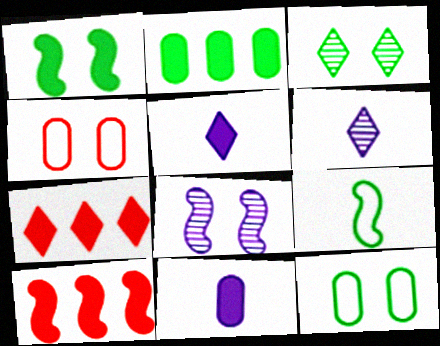[[1, 3, 12], 
[1, 7, 11], 
[2, 3, 9], 
[6, 10, 12], 
[8, 9, 10]]